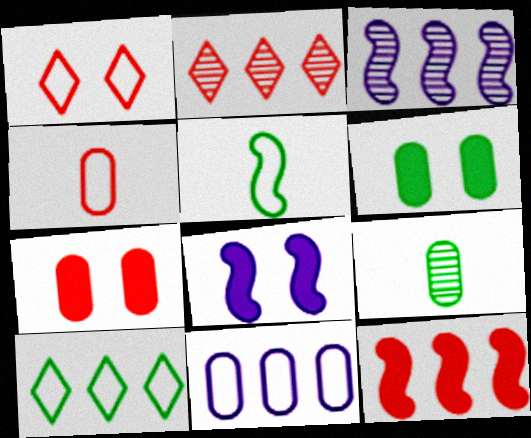[[1, 5, 11], 
[7, 9, 11]]